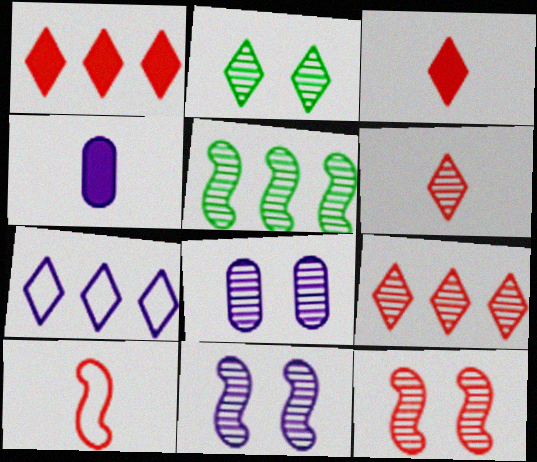[[2, 3, 7], 
[2, 8, 12], 
[4, 7, 11], 
[5, 6, 8]]